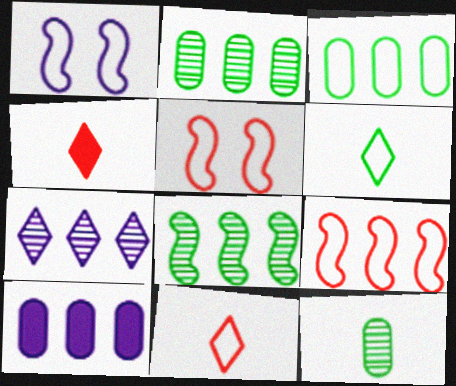[[1, 2, 4], 
[1, 3, 11]]